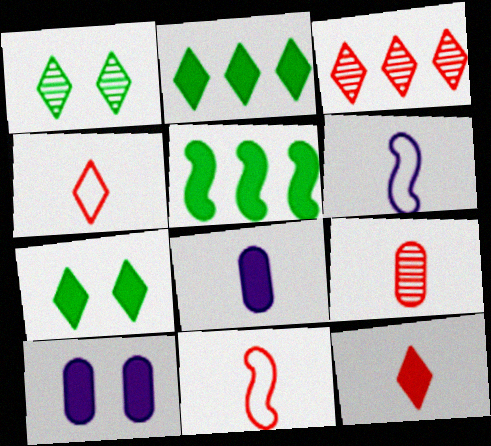[[5, 10, 12], 
[9, 11, 12]]